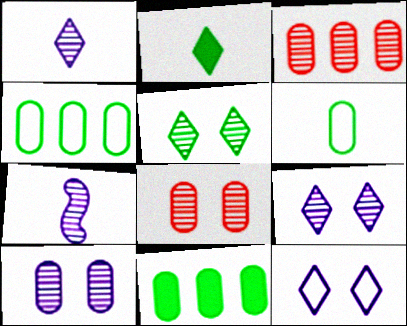[[3, 5, 7]]